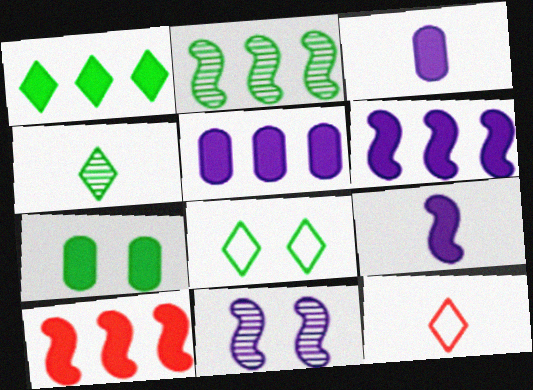[[1, 4, 8], 
[1, 5, 10]]